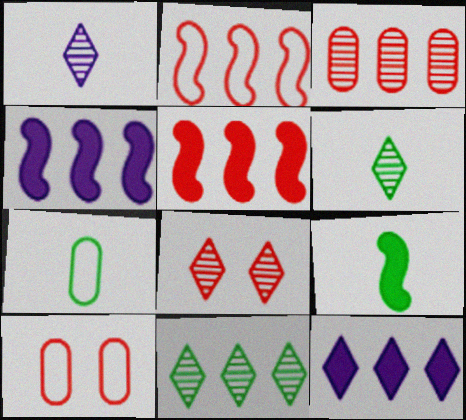[[1, 8, 11], 
[4, 6, 10], 
[4, 7, 8], 
[6, 7, 9]]